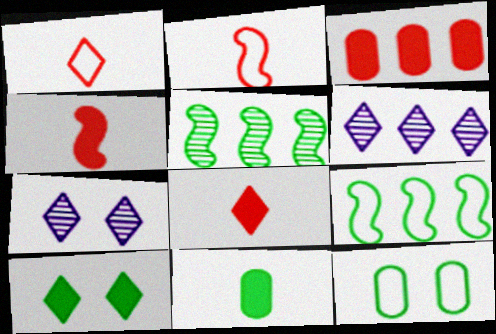[[1, 6, 10], 
[3, 6, 9], 
[4, 6, 12]]